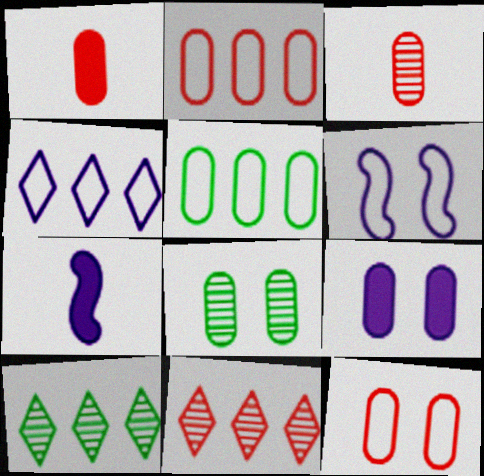[[1, 6, 10], 
[3, 5, 9], 
[7, 10, 12], 
[8, 9, 12]]